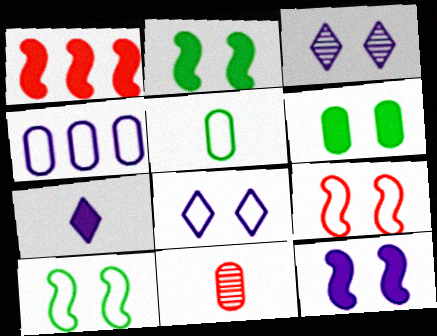[[1, 3, 5], 
[1, 6, 7], 
[3, 6, 9], 
[4, 6, 11]]